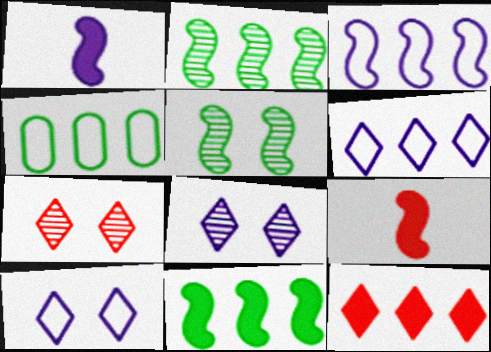[[1, 4, 7], 
[3, 5, 9], 
[4, 8, 9]]